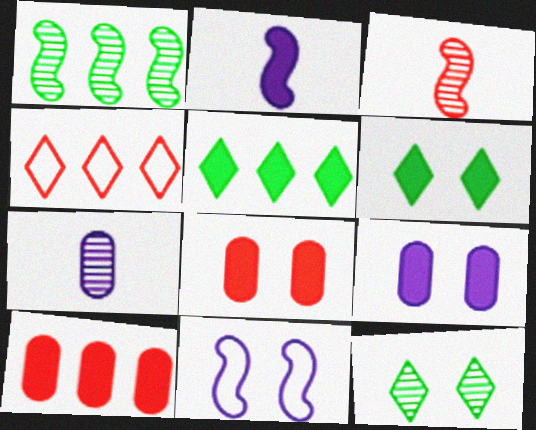[[2, 5, 8], 
[2, 6, 10], 
[3, 4, 8], 
[8, 11, 12]]